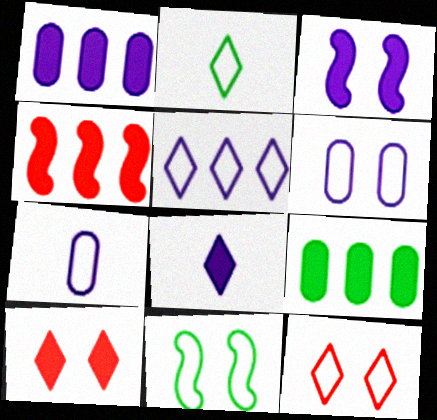[[1, 3, 8], 
[2, 5, 12], 
[6, 11, 12]]